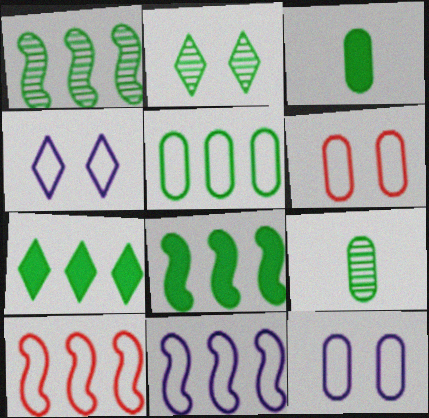[[1, 2, 9], 
[1, 5, 7]]